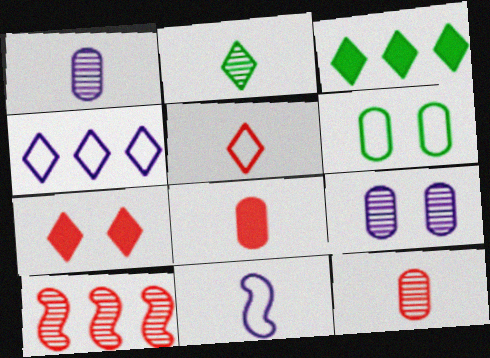[[2, 4, 7], 
[2, 8, 11], 
[2, 9, 10]]